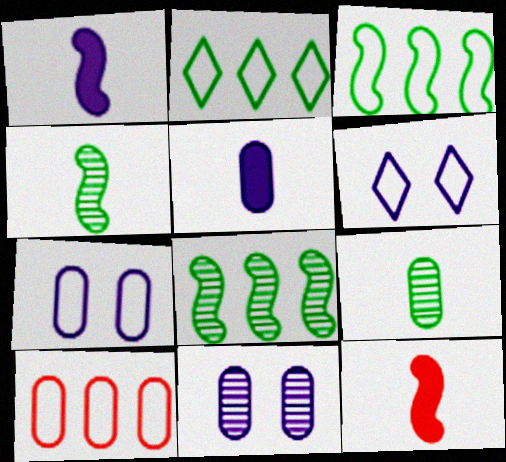[[2, 11, 12]]